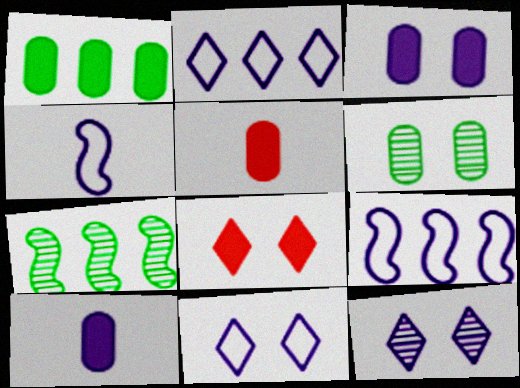[[1, 3, 5], 
[5, 7, 11], 
[9, 10, 12]]